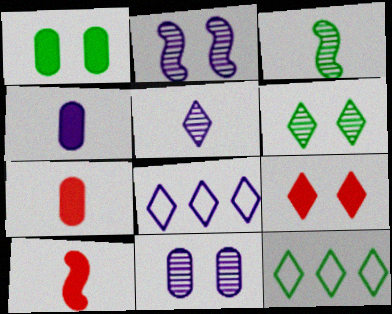[[1, 3, 12], 
[2, 4, 8], 
[2, 7, 12], 
[5, 9, 12], 
[10, 11, 12]]